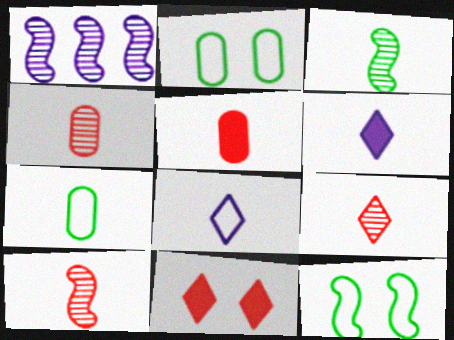[[1, 7, 11], 
[3, 5, 8], 
[4, 9, 10], 
[6, 7, 10]]